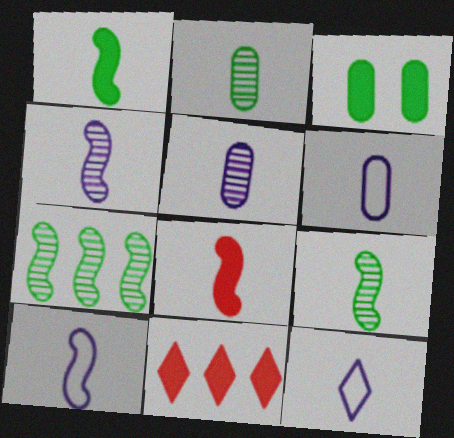[[2, 8, 12], 
[6, 10, 12], 
[8, 9, 10]]